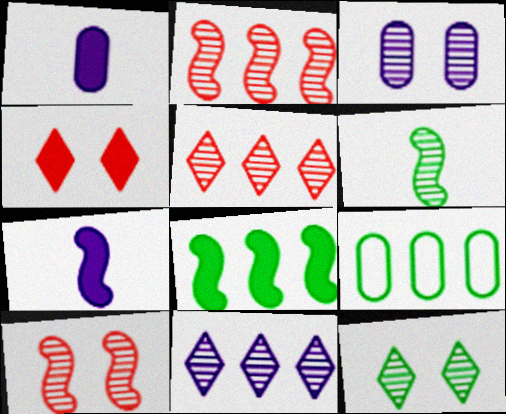[[1, 4, 8], 
[3, 5, 6], 
[3, 10, 12]]